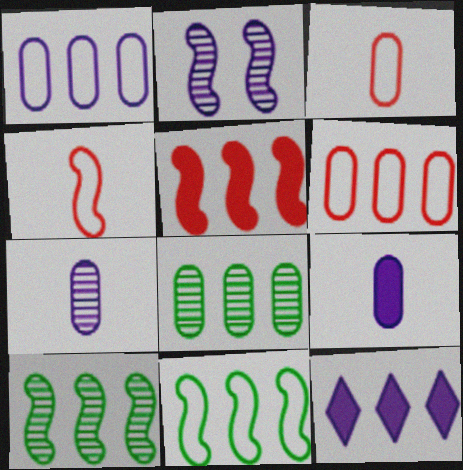[[6, 10, 12]]